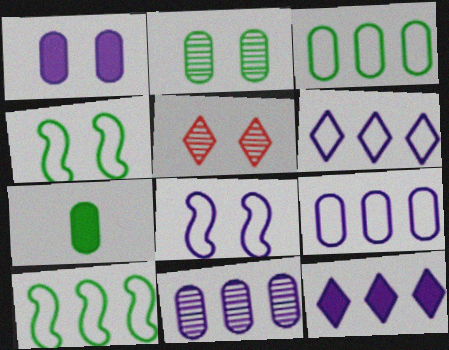[[1, 4, 5], 
[2, 3, 7]]